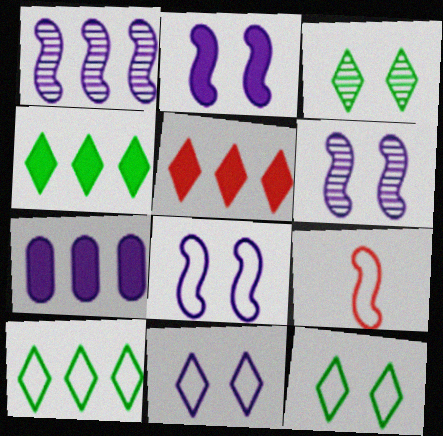[[2, 6, 8], 
[3, 7, 9]]